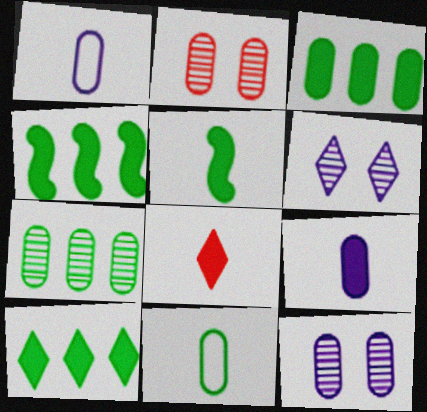[[1, 2, 3], 
[3, 4, 10], 
[5, 8, 9]]